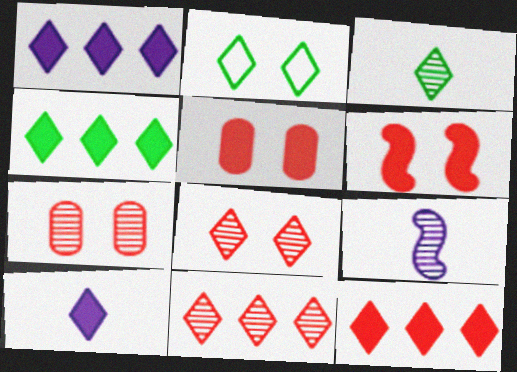[[1, 4, 12], 
[2, 3, 4], 
[2, 10, 11]]